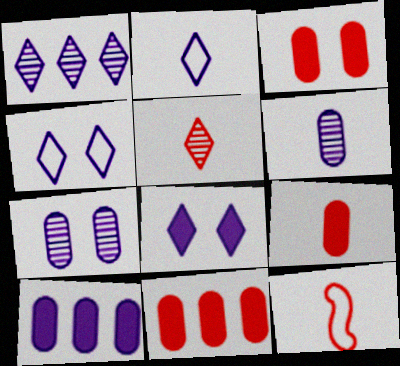[[1, 2, 8], 
[3, 9, 11], 
[5, 9, 12]]